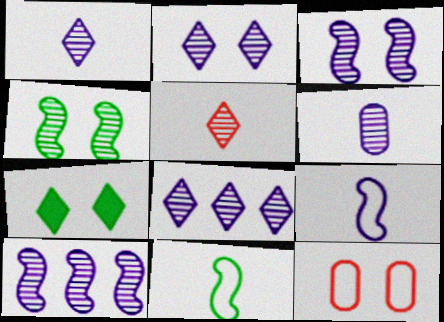[[1, 2, 8], 
[2, 6, 10], 
[3, 6, 8], 
[3, 7, 12]]